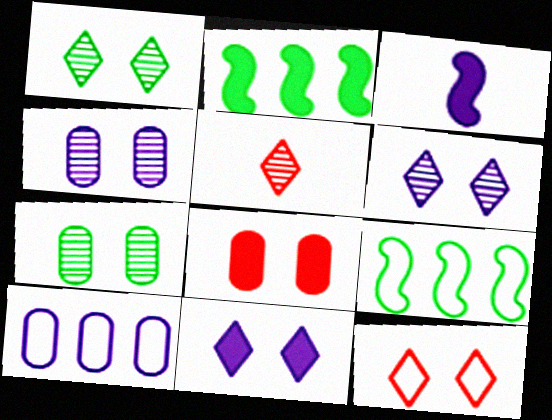[[1, 11, 12], 
[3, 6, 10]]